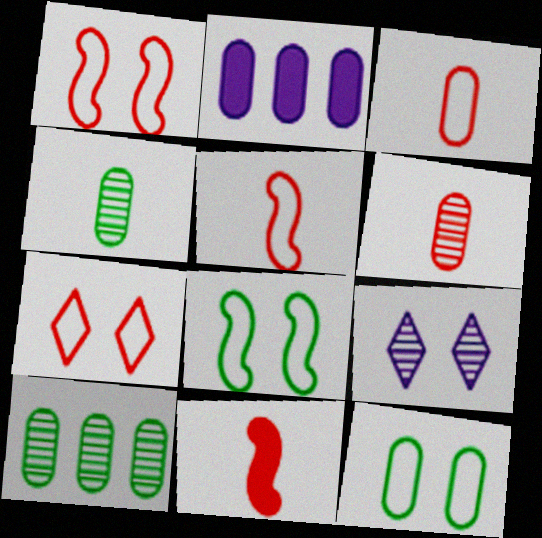[[2, 6, 12]]